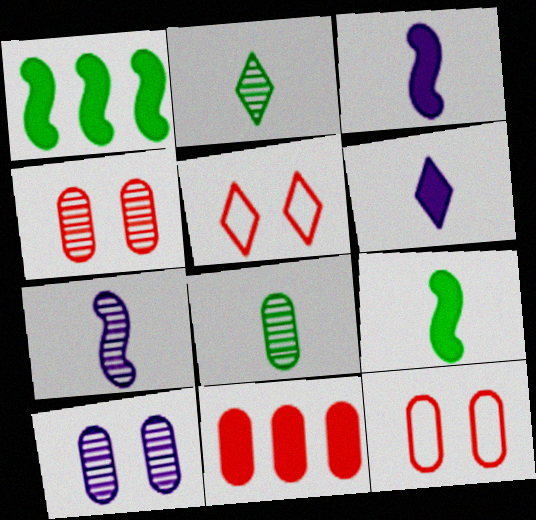[]